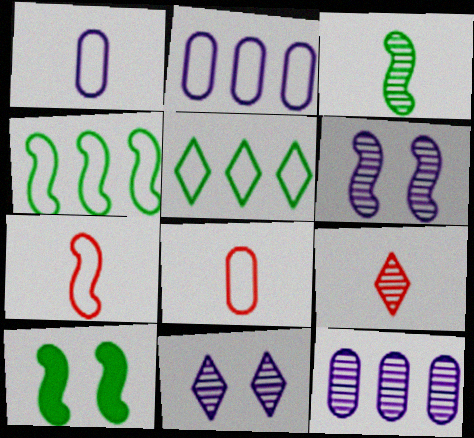[[2, 9, 10], 
[3, 4, 10]]